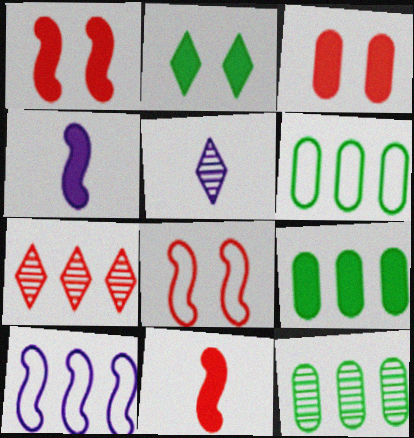[[1, 5, 6], 
[5, 8, 9], 
[6, 9, 12], 
[7, 9, 10]]